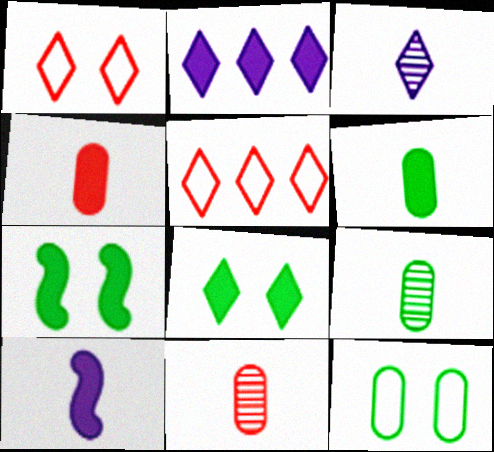[[2, 4, 7], 
[3, 5, 8]]